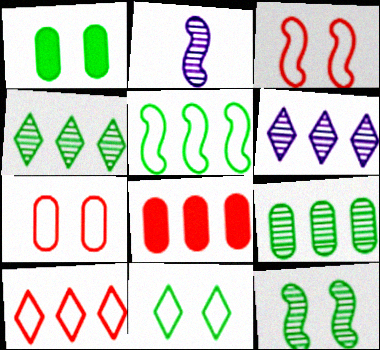[[1, 2, 10], 
[1, 11, 12], 
[2, 8, 11], 
[5, 6, 8]]